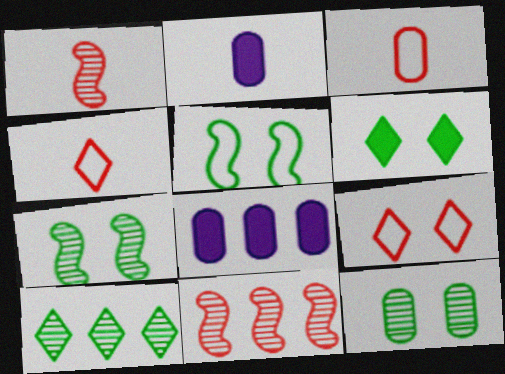[[3, 8, 12], 
[4, 7, 8], 
[5, 6, 12]]